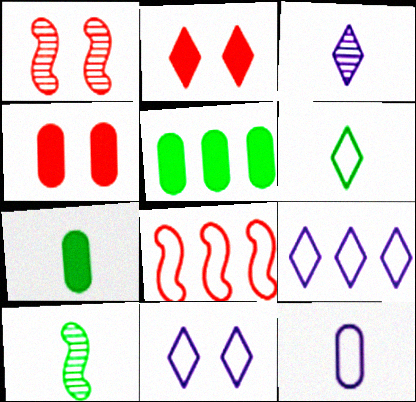[[1, 7, 9], 
[4, 9, 10], 
[6, 7, 10]]